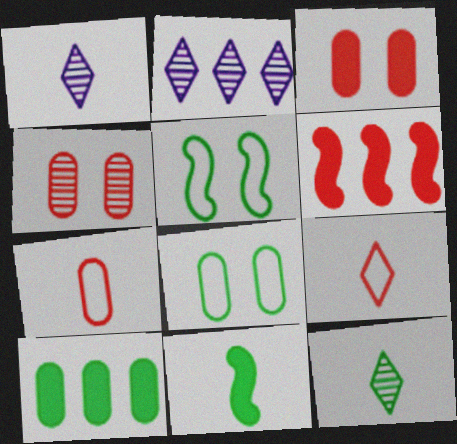[[1, 6, 8], 
[1, 7, 11], 
[4, 6, 9], 
[5, 10, 12]]